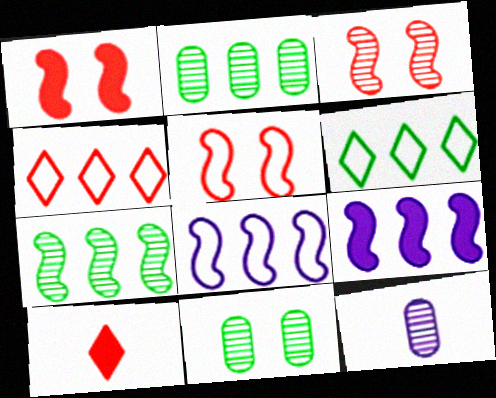[[1, 3, 5], 
[1, 6, 12], 
[2, 4, 9], 
[8, 10, 11]]